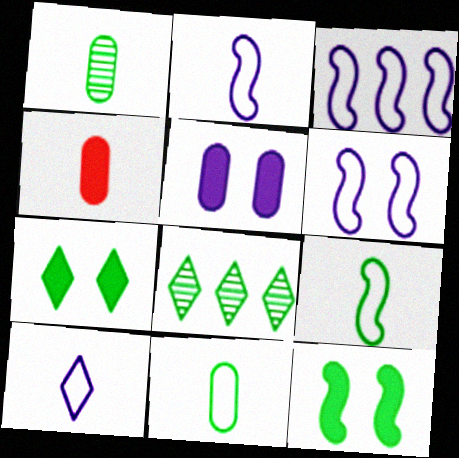[[2, 3, 6], 
[4, 6, 8], 
[8, 11, 12]]